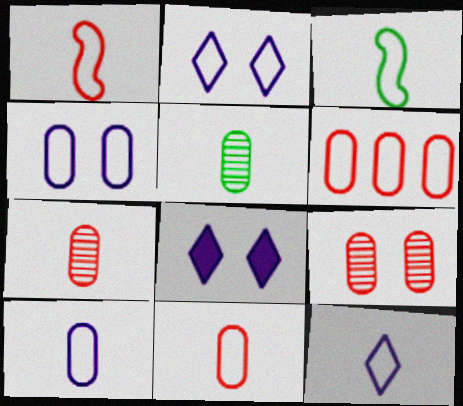[[2, 3, 6], 
[3, 11, 12]]